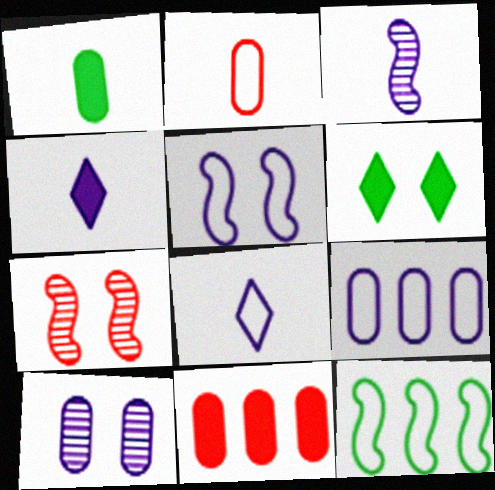[[5, 8, 9]]